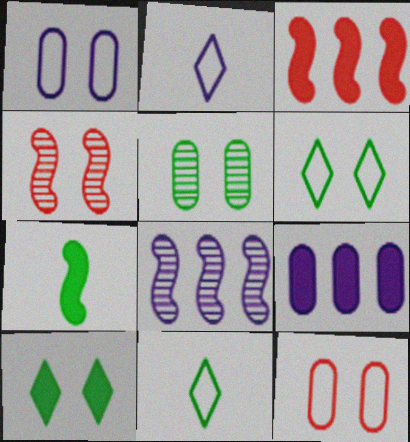[[1, 4, 10], 
[2, 3, 5], 
[4, 9, 11]]